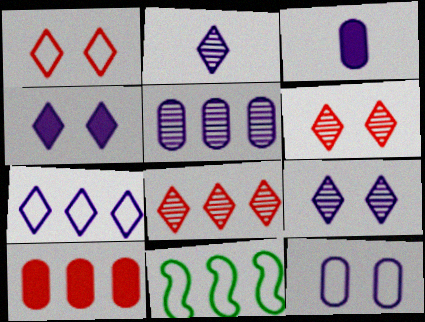[[2, 4, 7], 
[3, 5, 12], 
[3, 6, 11]]